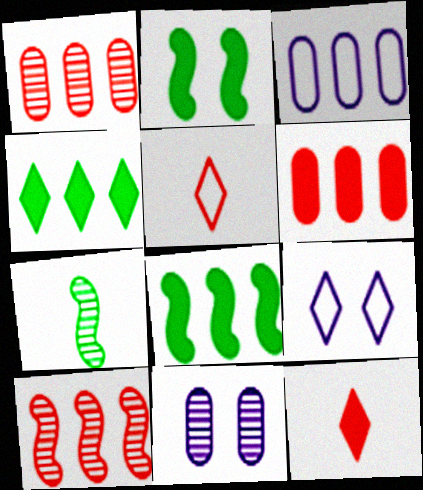[[3, 4, 10], 
[5, 8, 11], 
[6, 7, 9]]